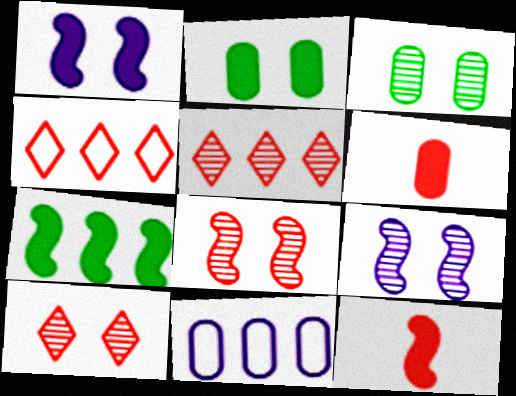[[1, 7, 12], 
[3, 6, 11], 
[3, 9, 10], 
[4, 6, 8], 
[5, 7, 11]]